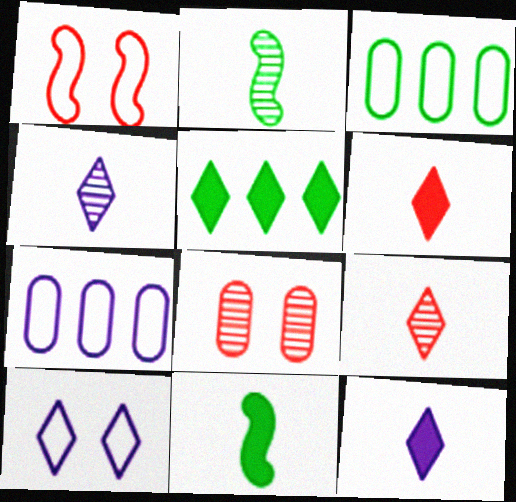[[5, 9, 10]]